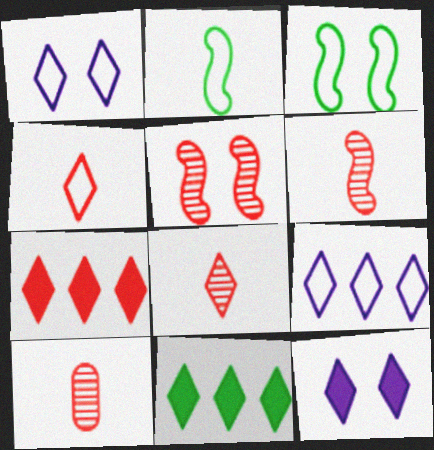[[1, 8, 11], 
[6, 8, 10]]